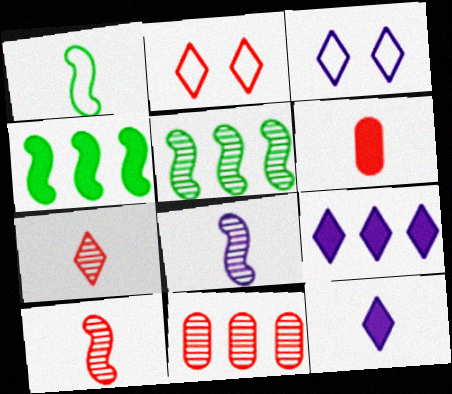[[3, 5, 6]]